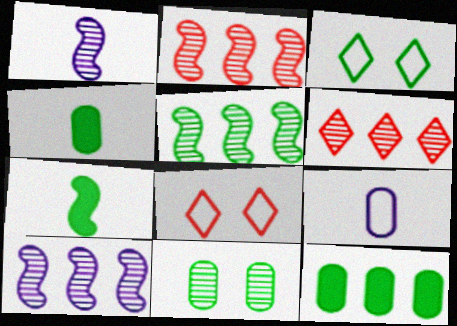[[1, 6, 11], 
[1, 8, 12], 
[2, 5, 10], 
[3, 4, 5], 
[4, 8, 10]]